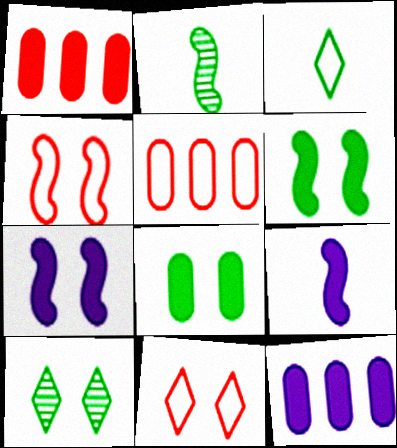[[2, 11, 12], 
[5, 9, 10]]